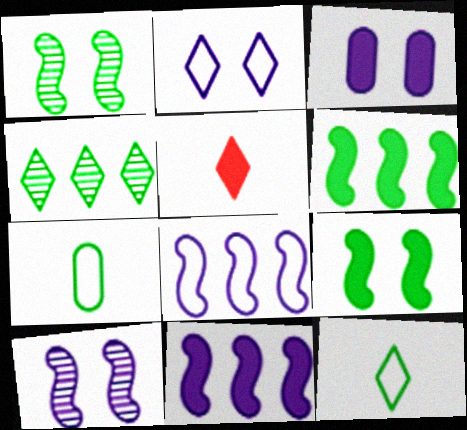[[2, 3, 10], 
[2, 4, 5], 
[3, 5, 6], 
[4, 7, 9]]